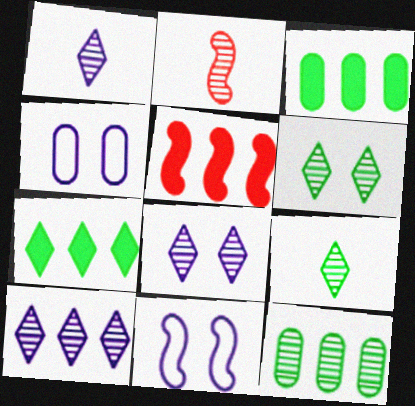[[1, 8, 10], 
[2, 4, 7], 
[2, 8, 12], 
[4, 5, 9]]